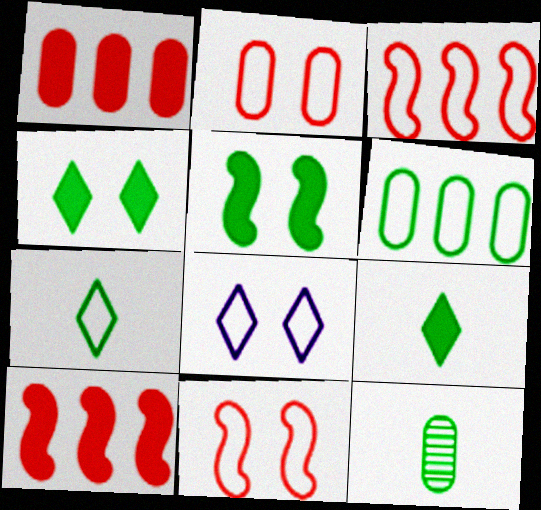[[8, 10, 12]]